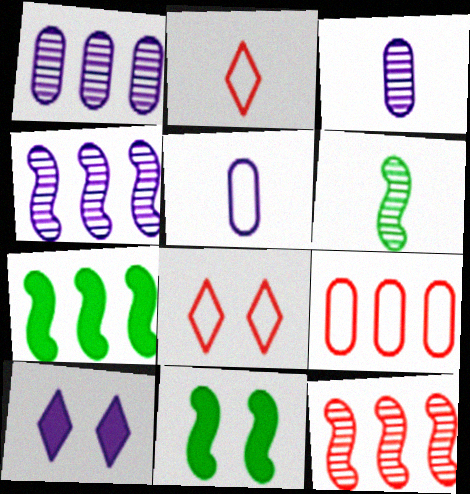[[1, 2, 11], 
[3, 7, 8], 
[4, 5, 10], 
[6, 9, 10]]